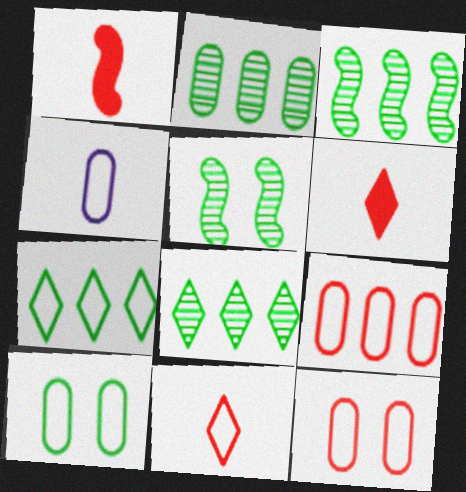[[2, 3, 8], 
[4, 9, 10]]